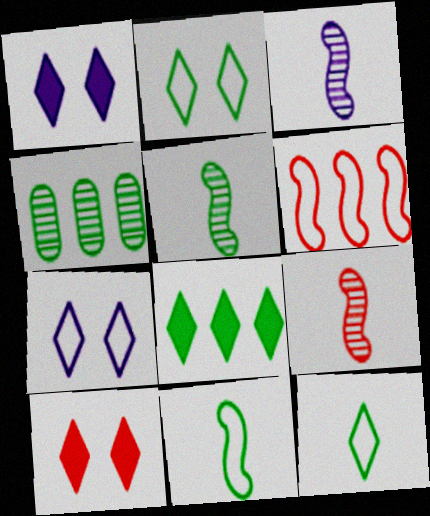[[3, 5, 9]]